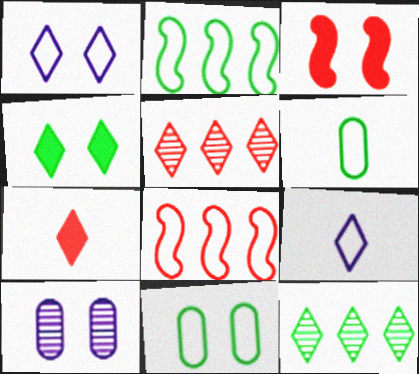[[1, 6, 8], 
[1, 7, 12], 
[2, 7, 10], 
[4, 5, 9], 
[8, 9, 11]]